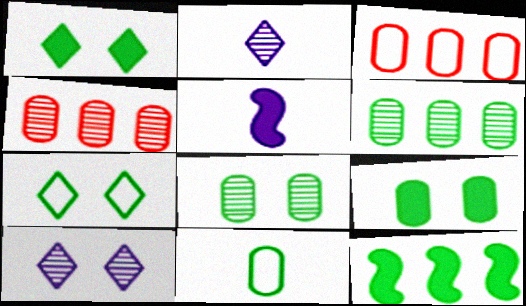[[4, 5, 7], 
[6, 9, 11]]